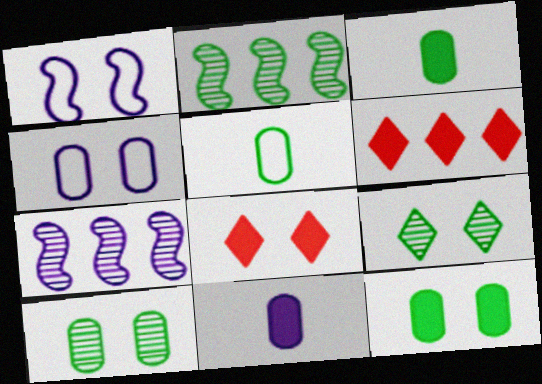[[1, 8, 10], 
[5, 7, 8]]